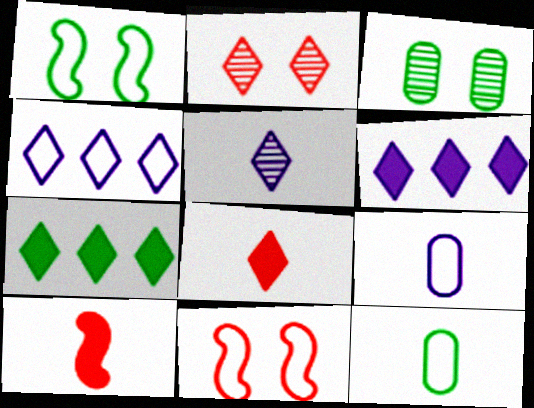[[3, 4, 10], 
[4, 11, 12], 
[5, 10, 12]]